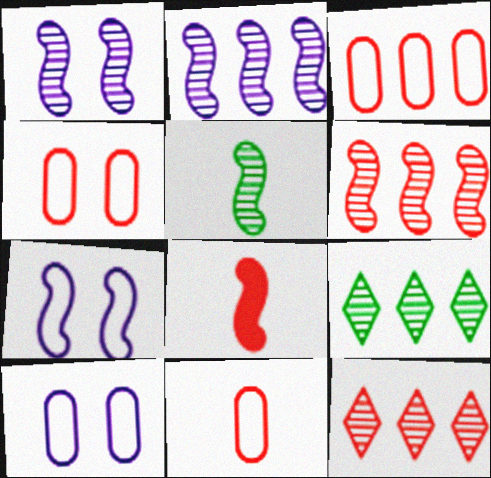[[1, 5, 6], 
[3, 4, 11], 
[4, 8, 12], 
[8, 9, 10]]